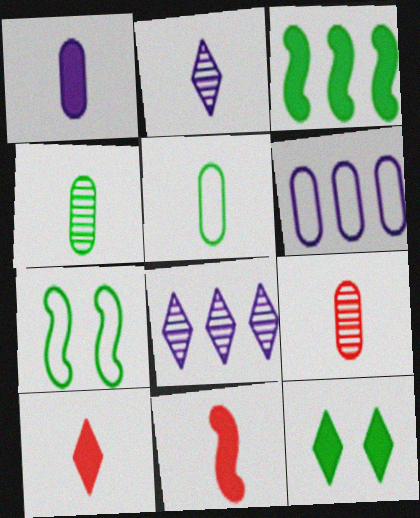[[1, 5, 9], 
[2, 5, 11]]